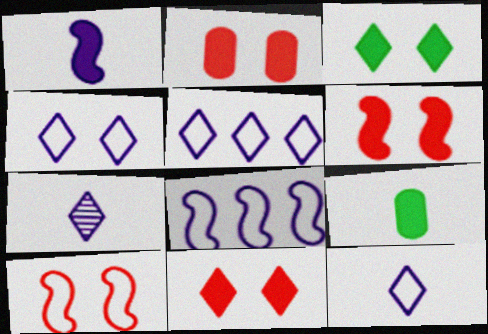[[2, 6, 11], 
[4, 5, 12]]